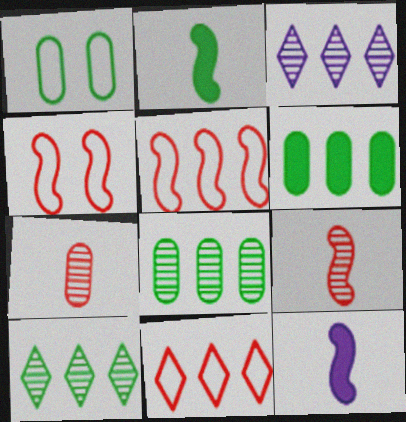[[1, 2, 10], 
[3, 5, 6]]